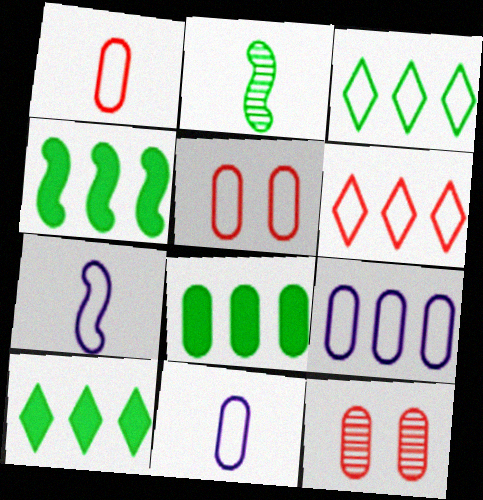[[3, 5, 7], 
[4, 8, 10], 
[7, 10, 12], 
[8, 11, 12]]